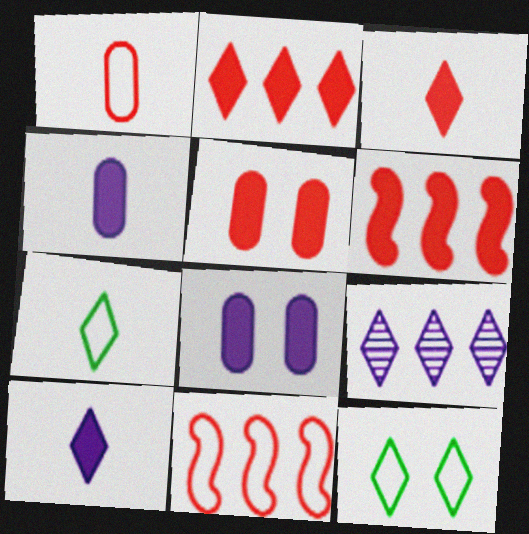[[3, 5, 6], 
[3, 9, 12]]